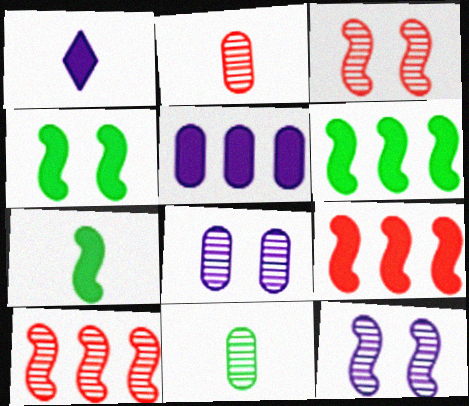[[4, 6, 7]]